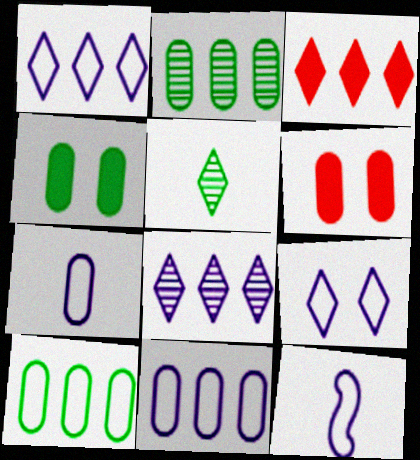[[2, 6, 7], 
[3, 5, 9], 
[9, 11, 12]]